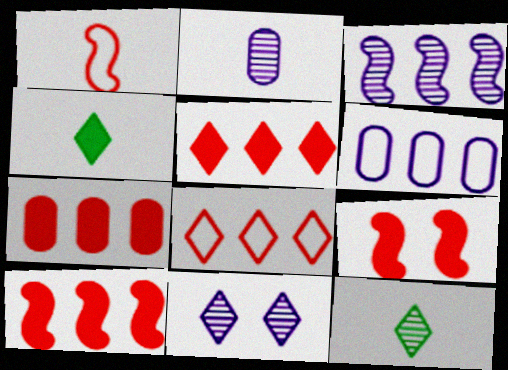[[1, 2, 4], 
[2, 3, 11], 
[4, 8, 11], 
[5, 7, 10], 
[6, 9, 12]]